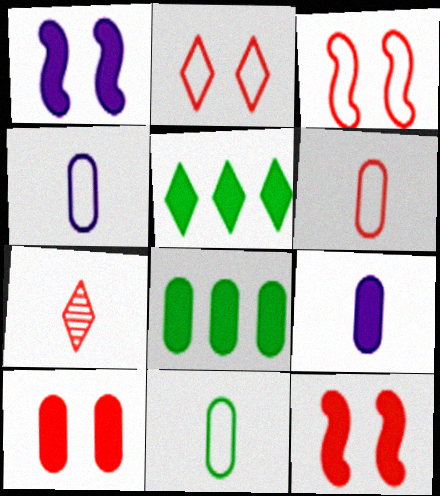[[4, 6, 11], 
[5, 9, 12], 
[8, 9, 10]]